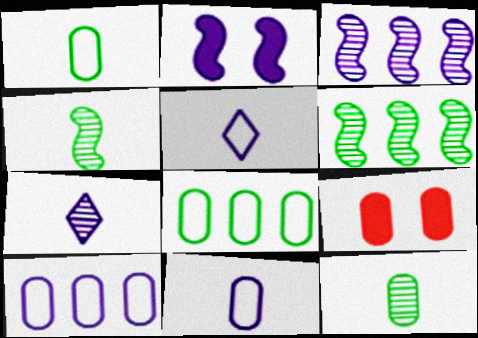[[2, 7, 10], 
[5, 6, 9], 
[9, 10, 12]]